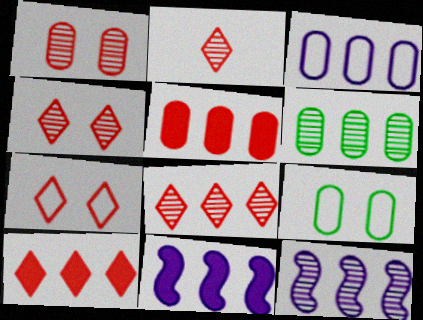[[2, 4, 8], 
[2, 7, 10], 
[2, 9, 11], 
[3, 5, 6], 
[6, 8, 12]]